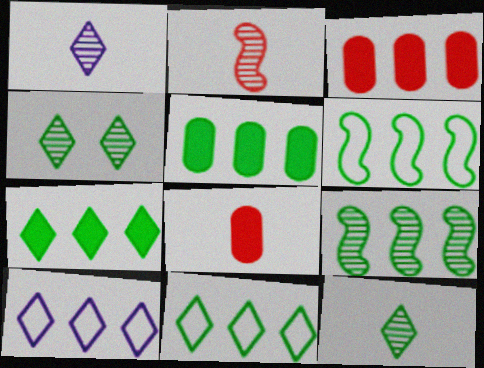[[3, 9, 10], 
[5, 9, 11]]